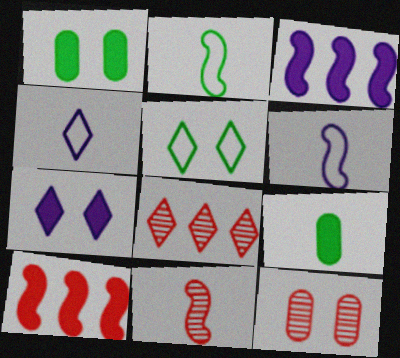[[1, 6, 8], 
[4, 9, 11], 
[7, 9, 10], 
[8, 11, 12]]